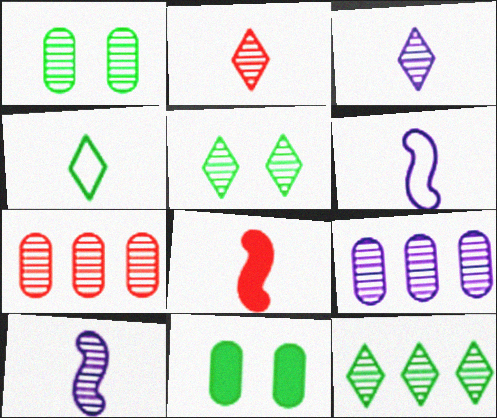[[5, 7, 10]]